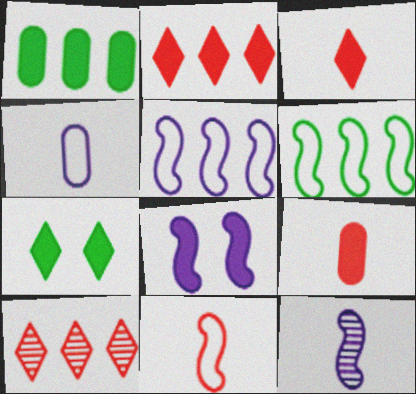[[1, 3, 8], 
[1, 5, 10], 
[5, 8, 12]]